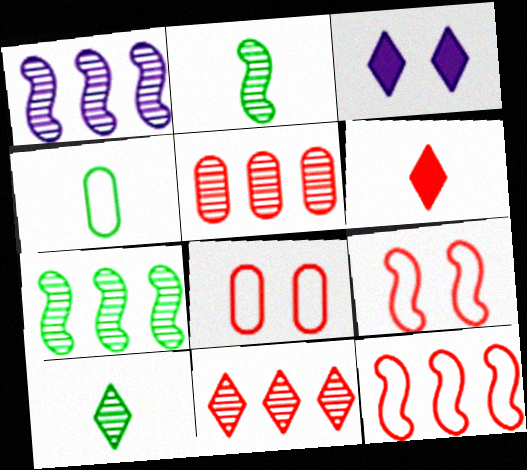[[5, 6, 9]]